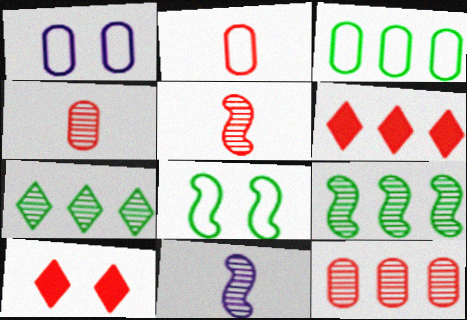[[1, 2, 3], 
[3, 10, 11]]